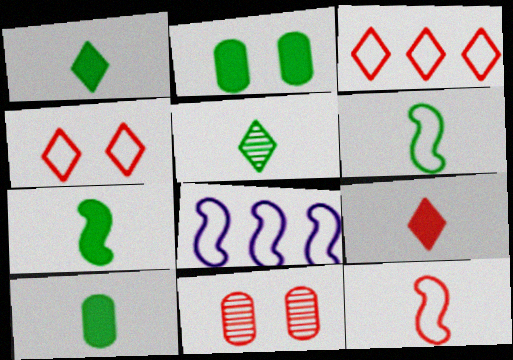[[1, 7, 10], 
[1, 8, 11], 
[5, 6, 10]]